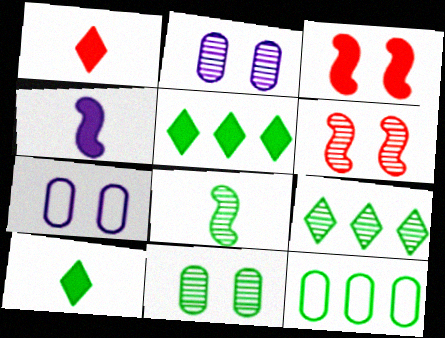[[8, 9, 11]]